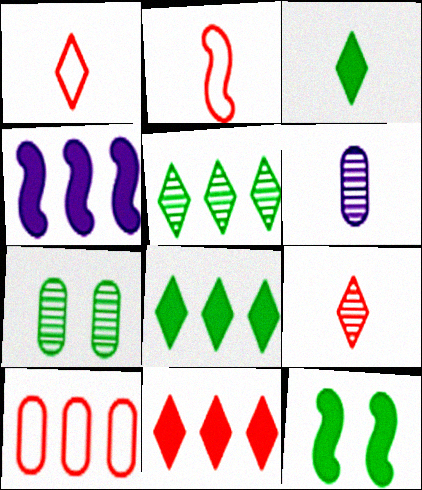[[1, 4, 7], 
[2, 3, 6], 
[4, 5, 10]]